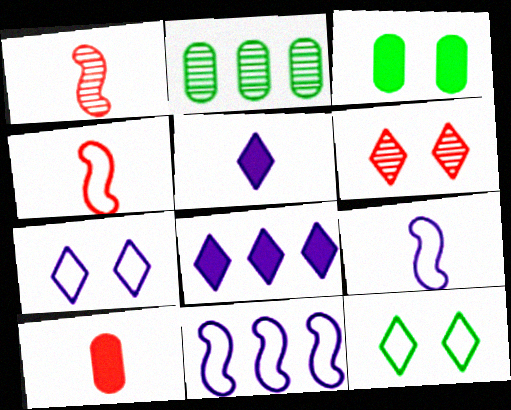[]